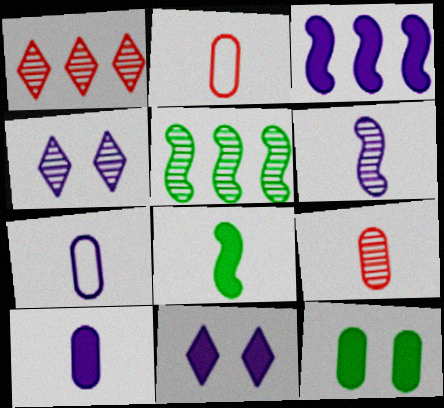[[2, 5, 11], 
[3, 4, 7], 
[3, 10, 11], 
[4, 5, 9]]